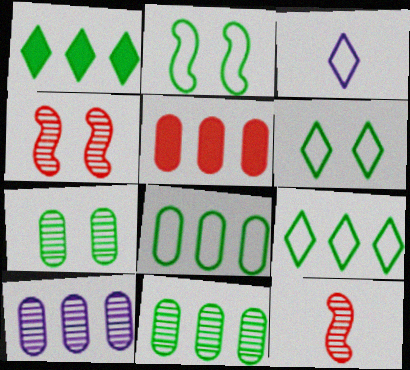[[5, 8, 10]]